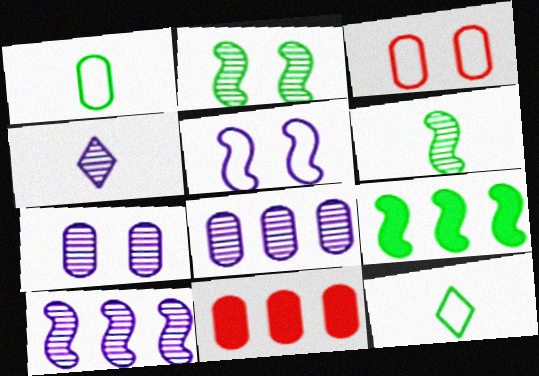[[1, 7, 11], 
[3, 4, 9], 
[4, 7, 10]]